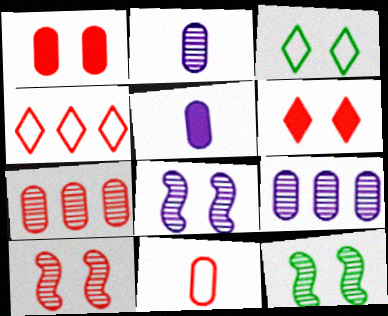[[1, 3, 8], 
[1, 7, 11], 
[4, 5, 12], 
[8, 10, 12]]